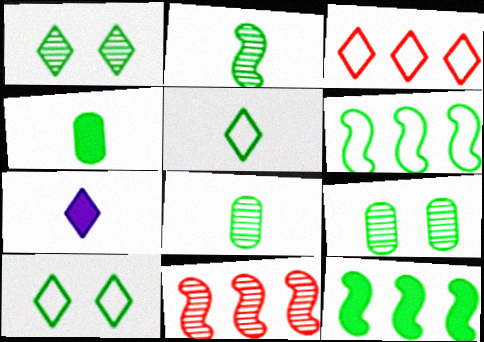[[1, 3, 7], 
[1, 4, 6], 
[2, 4, 5], 
[5, 9, 12], 
[8, 10, 12]]